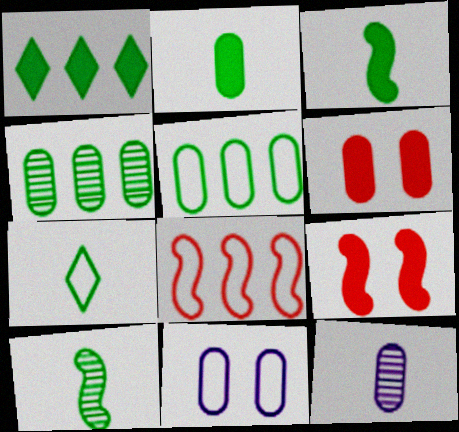[[2, 7, 10], 
[5, 6, 12], 
[7, 8, 11]]